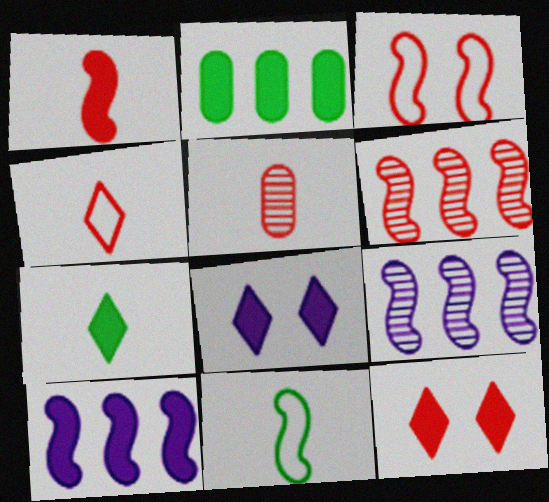[[1, 2, 8], 
[1, 3, 6], 
[1, 4, 5]]